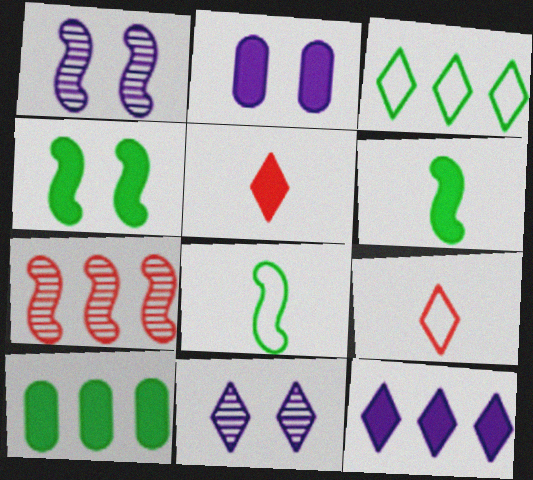[[1, 9, 10], 
[3, 5, 11]]